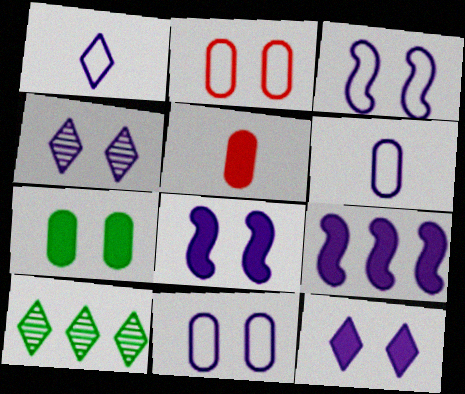[[3, 5, 10], 
[4, 6, 9], 
[4, 8, 11]]